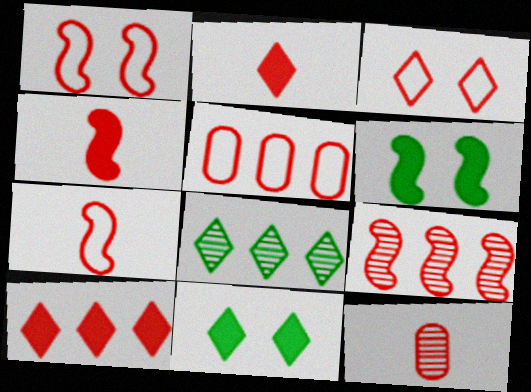[[1, 4, 9], 
[1, 10, 12], 
[2, 7, 12], 
[3, 5, 7], 
[5, 9, 10]]